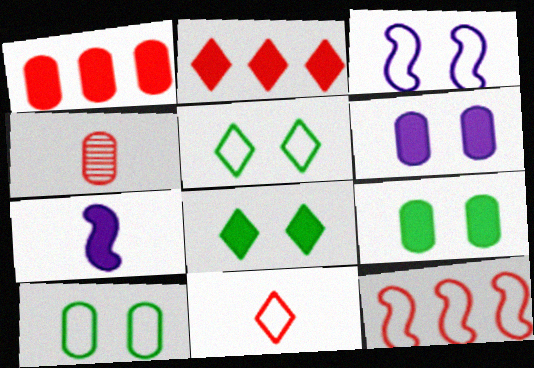[[1, 7, 8], 
[2, 7, 9]]